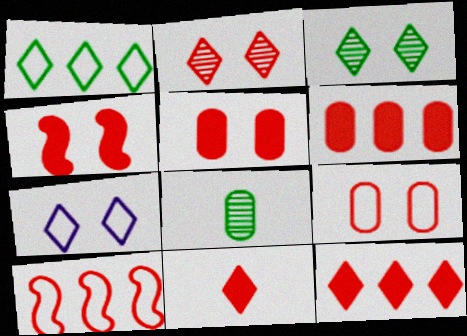[[2, 4, 9], 
[4, 6, 11]]